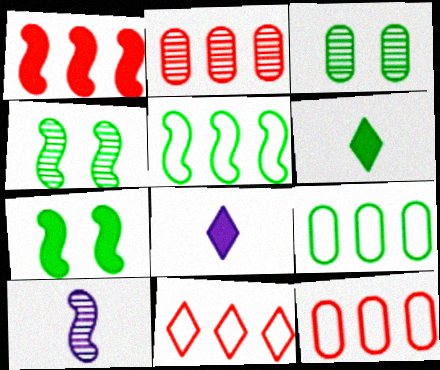[[1, 2, 11], 
[3, 5, 6], 
[4, 6, 9], 
[4, 8, 12]]